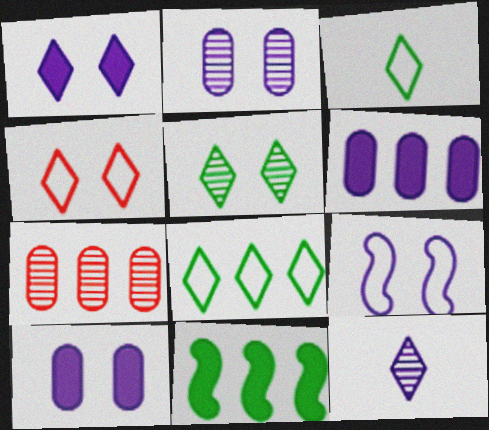[[1, 2, 9], 
[1, 4, 5], 
[6, 9, 12]]